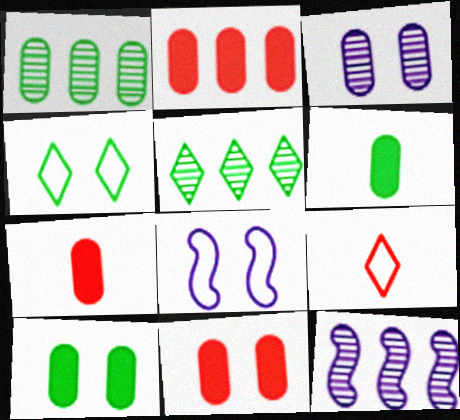[[2, 7, 11], 
[4, 7, 12], 
[5, 7, 8], 
[9, 10, 12]]